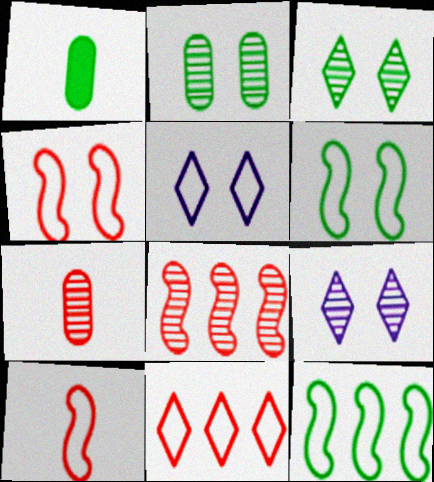[[1, 3, 12], 
[1, 5, 8]]